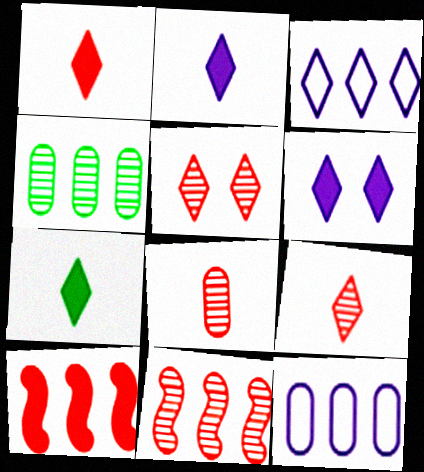[[1, 2, 7], 
[3, 4, 10], 
[3, 5, 7], 
[5, 8, 11]]